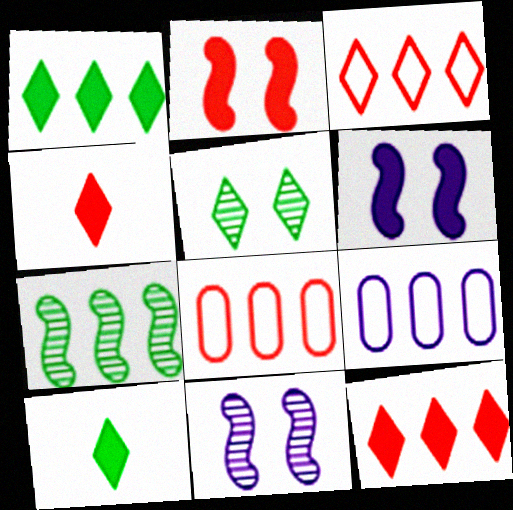[[7, 9, 12], 
[8, 10, 11]]